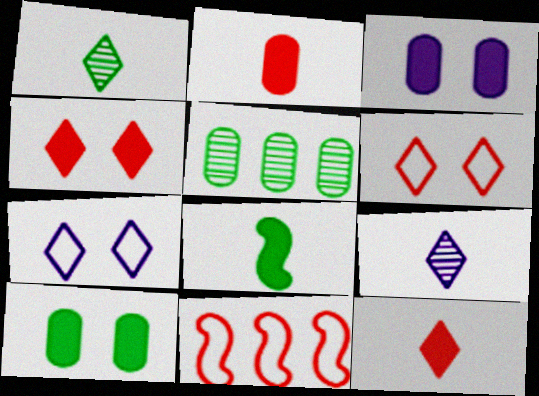[[1, 3, 11], 
[9, 10, 11]]